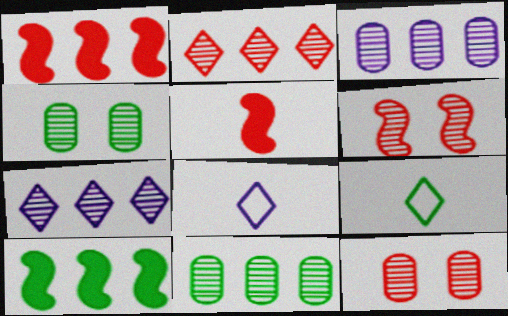[[1, 4, 8], 
[4, 9, 10], 
[8, 10, 12]]